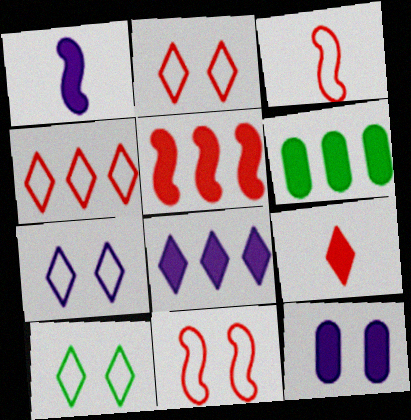[[1, 8, 12], 
[2, 7, 10], 
[5, 6, 8]]